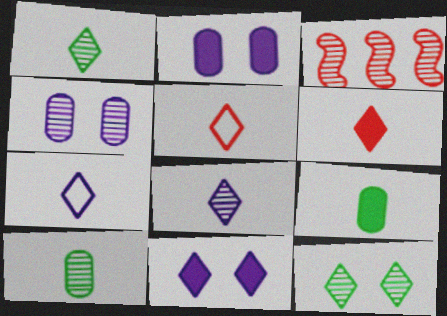[[1, 3, 4], 
[1, 6, 7]]